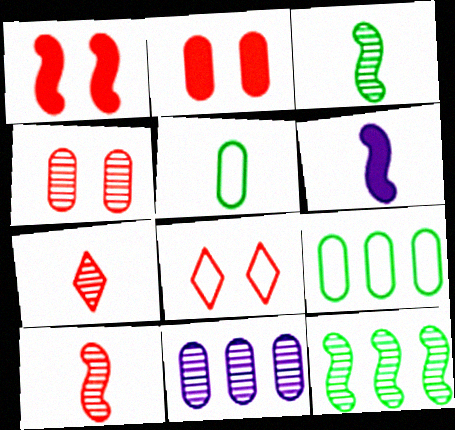[[1, 4, 8], 
[2, 5, 11], 
[5, 6, 7]]